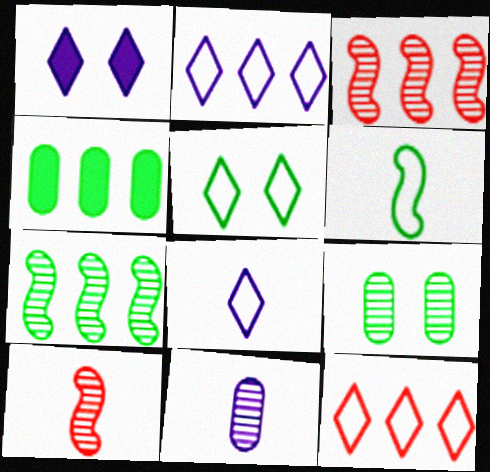[[2, 3, 4], 
[5, 8, 12]]